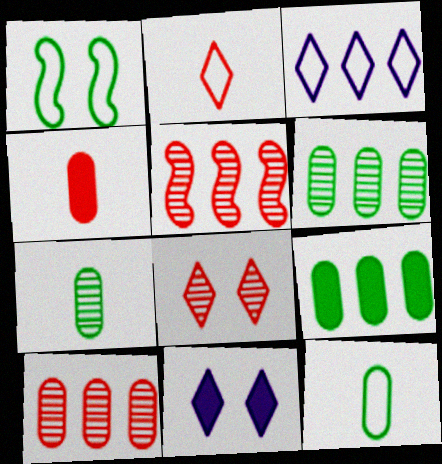[[3, 5, 9], 
[5, 11, 12]]